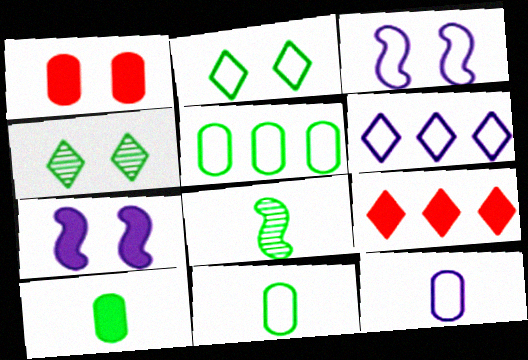[[1, 3, 4], 
[1, 6, 8], 
[3, 6, 12], 
[7, 9, 10]]